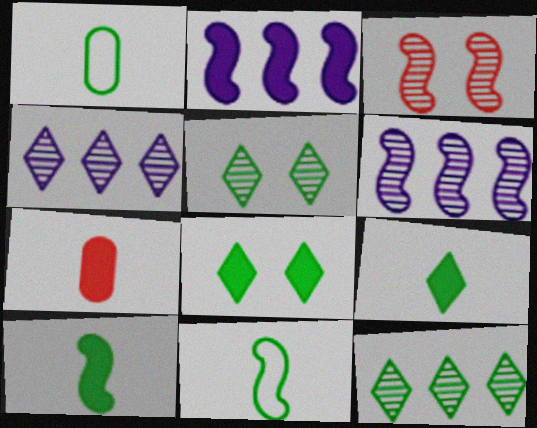[[2, 3, 11], 
[2, 7, 8]]